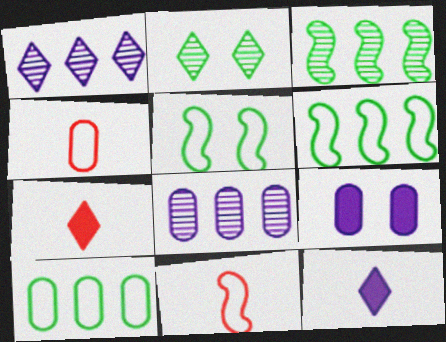[[5, 7, 8]]